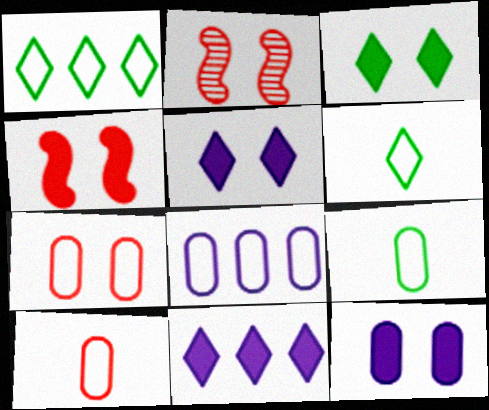[[2, 9, 11], 
[3, 4, 12], 
[7, 8, 9]]